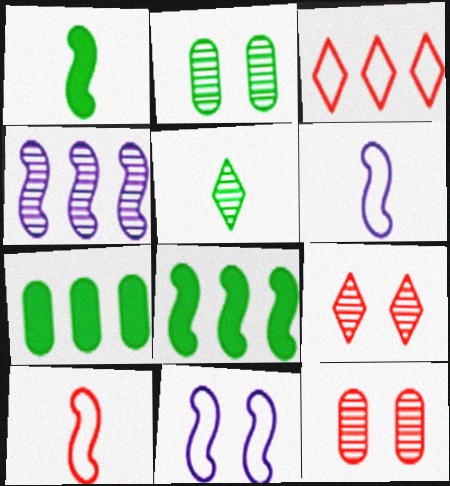[[3, 4, 7], 
[4, 5, 12], 
[6, 7, 9]]